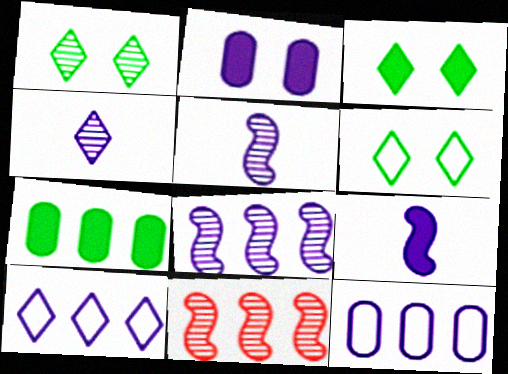[[1, 3, 6], 
[2, 5, 10], 
[7, 10, 11]]